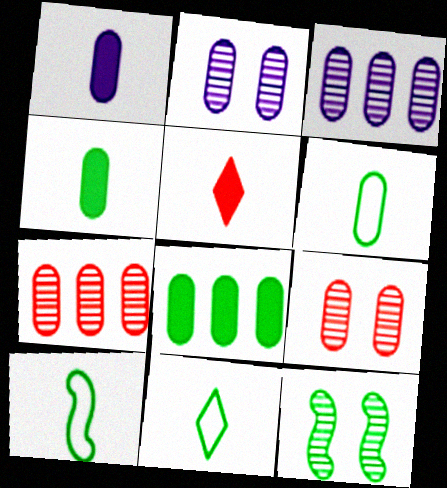[[6, 10, 11], 
[8, 11, 12]]